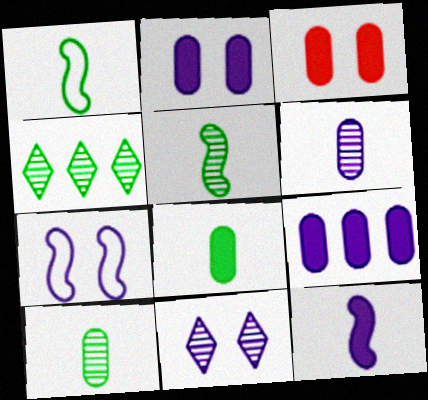[[2, 7, 11], 
[3, 8, 9]]